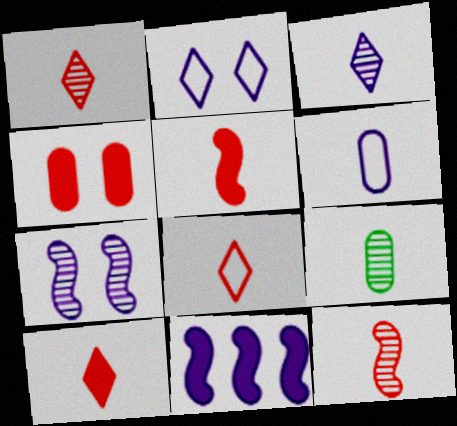[[1, 8, 10], 
[3, 9, 12]]